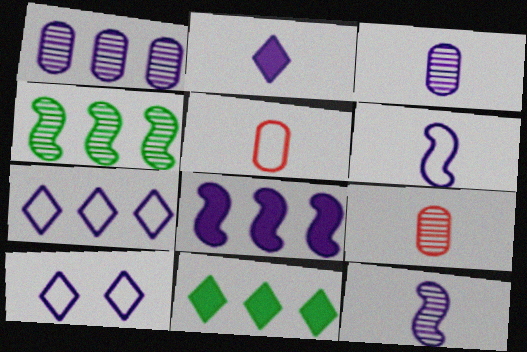[[1, 7, 8], 
[2, 3, 6], 
[3, 8, 10]]